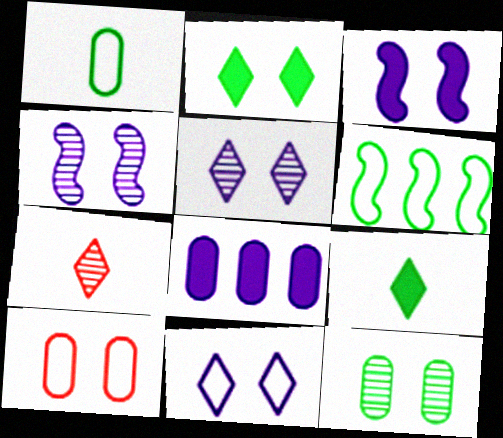[[2, 4, 10], 
[6, 9, 12]]